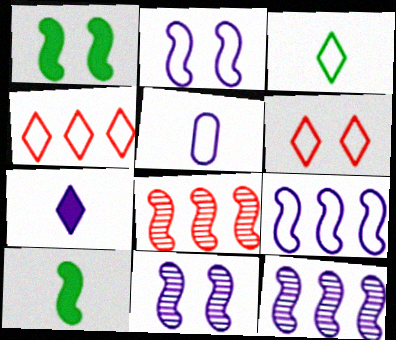[[2, 8, 10]]